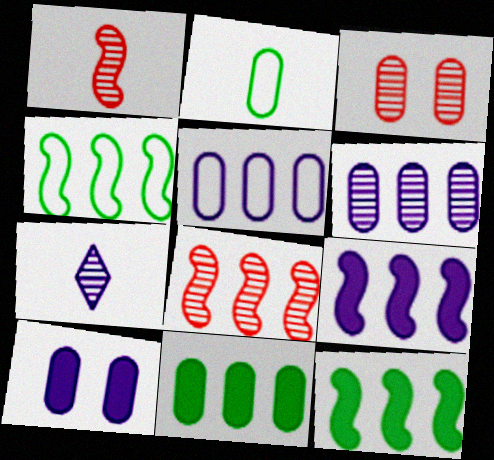[[4, 8, 9]]